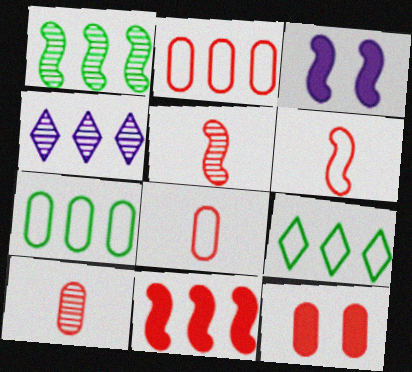[[1, 3, 6], 
[2, 10, 12], 
[3, 9, 10], 
[4, 7, 11]]